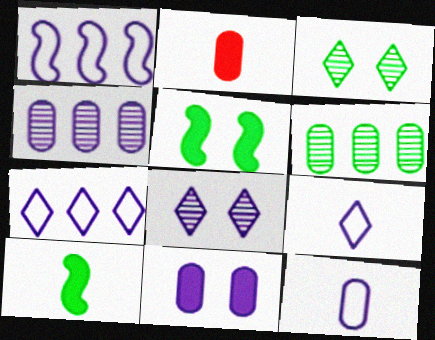[[1, 2, 3], 
[4, 11, 12]]